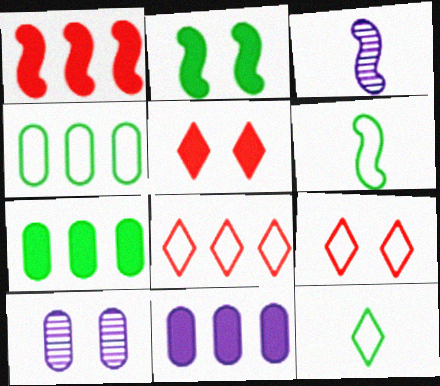[[1, 10, 12], 
[2, 9, 10], 
[3, 4, 5], 
[3, 7, 9]]